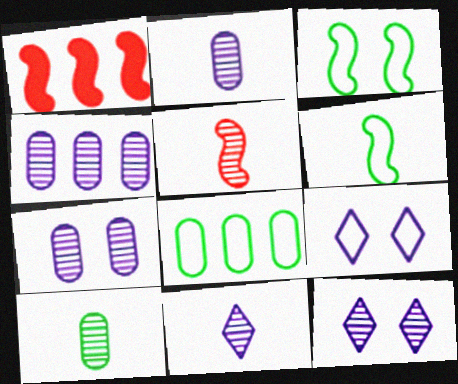[[1, 9, 10], 
[2, 4, 7], 
[5, 10, 11]]